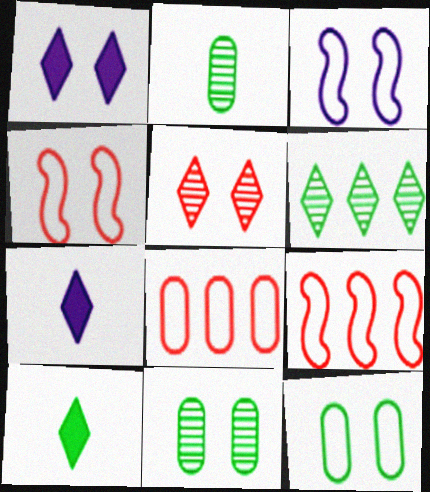[[1, 2, 9], 
[1, 4, 11], 
[7, 9, 11]]